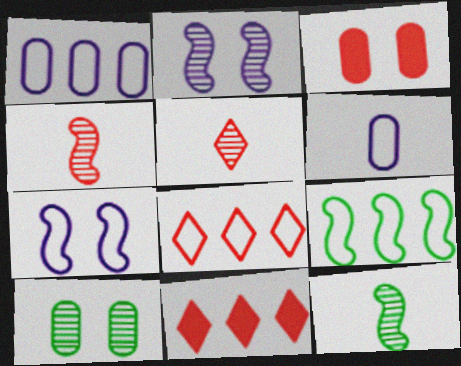[[1, 8, 9], 
[3, 4, 8]]